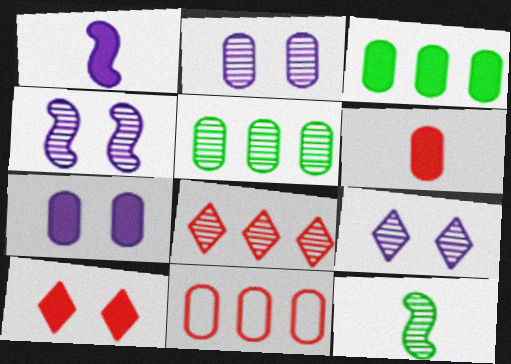[[1, 3, 10], 
[2, 4, 9], 
[2, 8, 12], 
[3, 6, 7]]